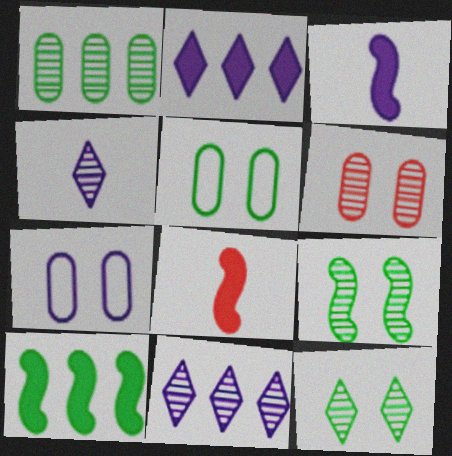[[3, 7, 11], 
[5, 8, 11]]